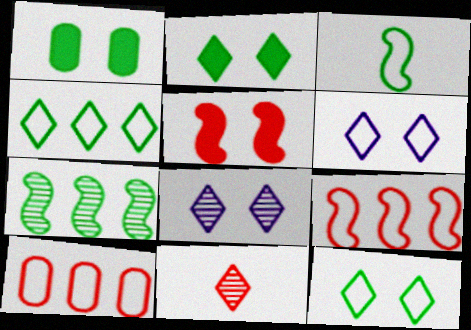[[3, 6, 10], 
[5, 10, 11]]